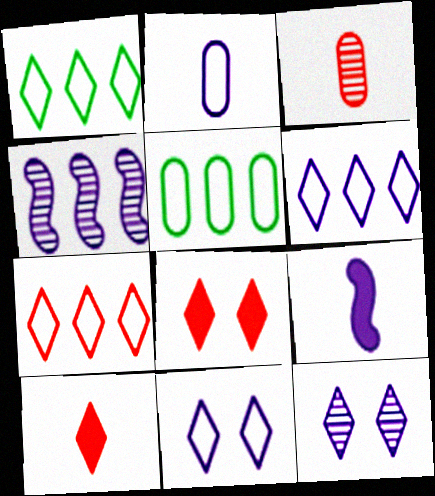[[1, 6, 7], 
[1, 10, 12]]